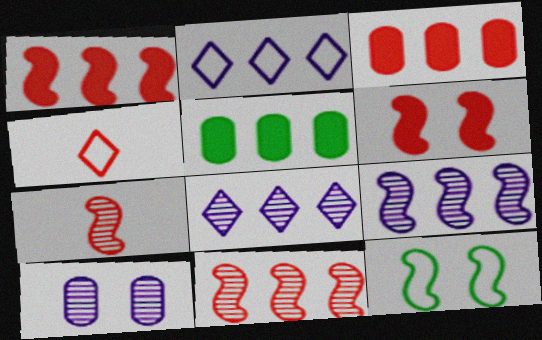[[2, 5, 11]]